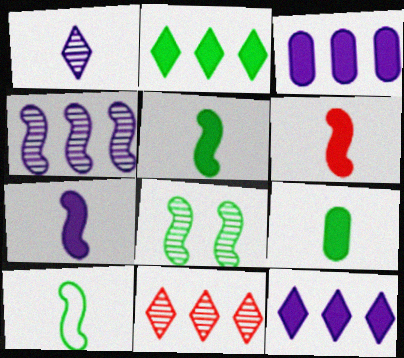[[5, 6, 7]]